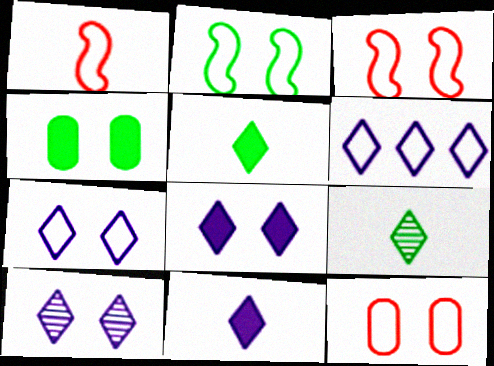[[2, 7, 12], 
[3, 4, 10], 
[6, 10, 11], 
[7, 8, 10]]